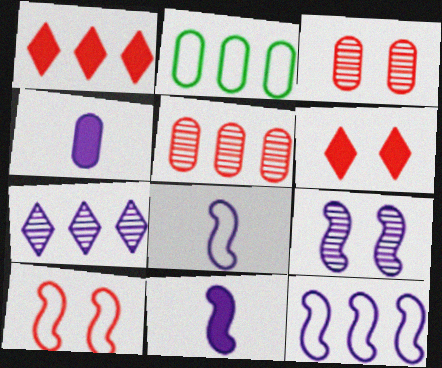[[2, 3, 4], 
[3, 6, 10], 
[9, 11, 12]]